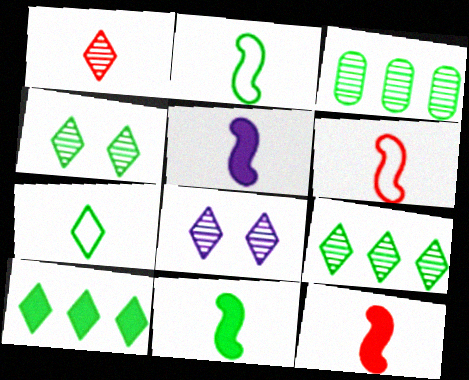[[1, 8, 9], 
[4, 7, 10], 
[5, 11, 12]]